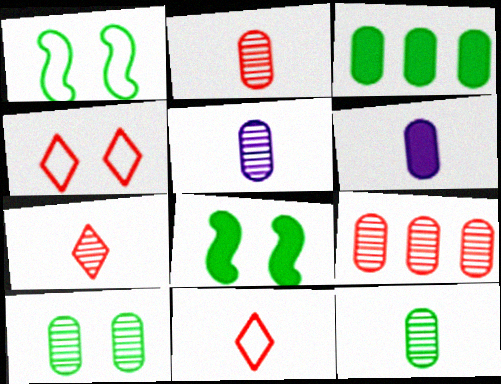[[2, 5, 12], 
[5, 9, 10]]